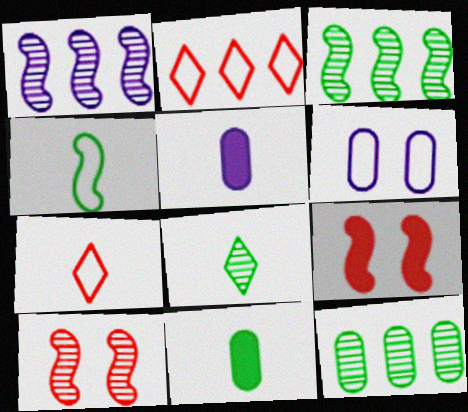[[1, 4, 9], 
[2, 4, 6], 
[4, 8, 11]]